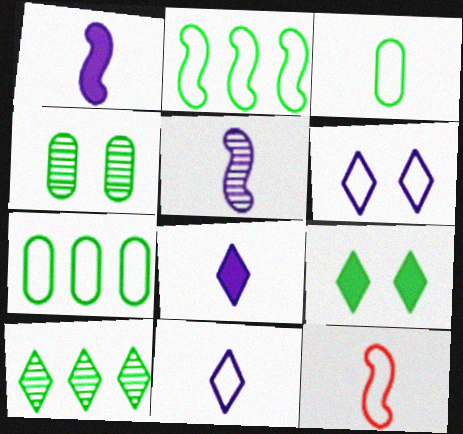[[3, 11, 12], 
[6, 7, 12]]